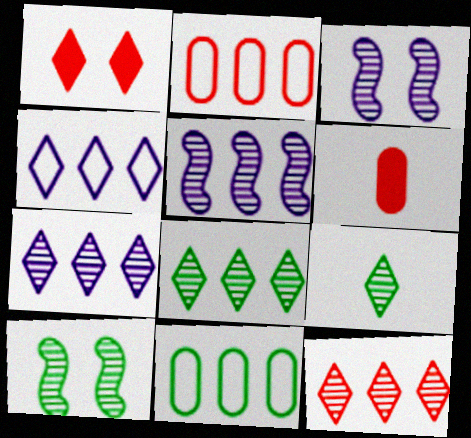[[1, 4, 9], 
[4, 6, 10], 
[7, 8, 12]]